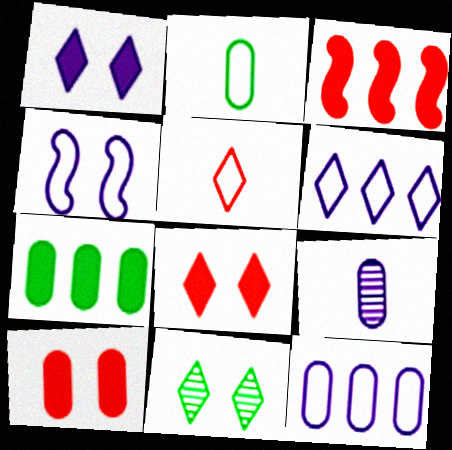[[4, 10, 11]]